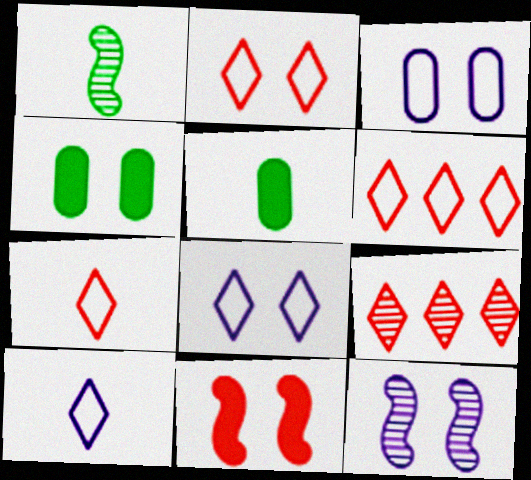[[2, 4, 12], 
[2, 6, 7], 
[5, 6, 12]]